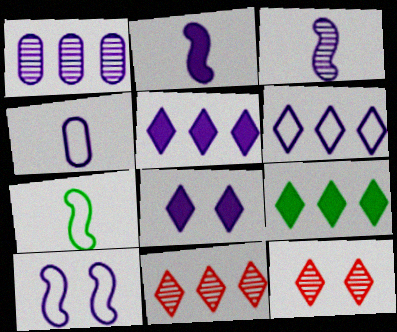[[4, 6, 10], 
[6, 9, 11]]